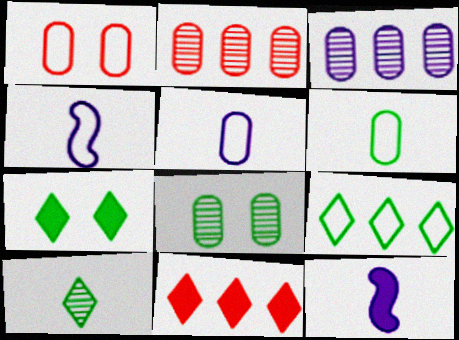[[1, 4, 9], 
[2, 4, 7], 
[4, 8, 11], 
[7, 9, 10]]